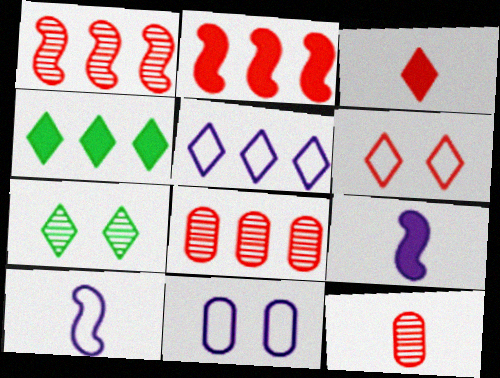[[2, 6, 12], 
[3, 5, 7], 
[5, 10, 11]]